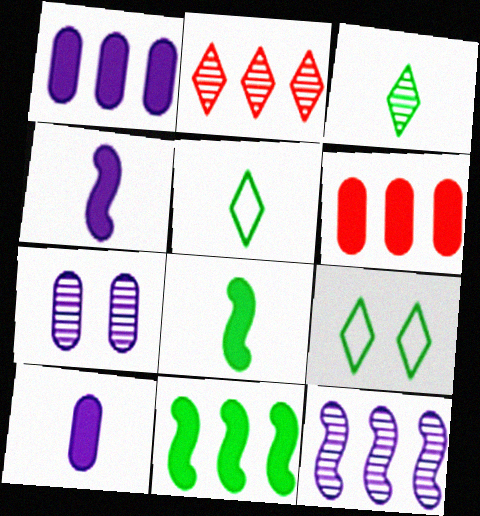[]